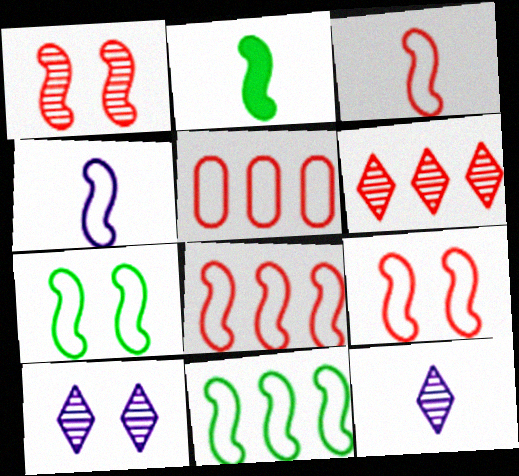[[2, 5, 10], 
[3, 8, 9], 
[4, 7, 8], 
[4, 9, 11]]